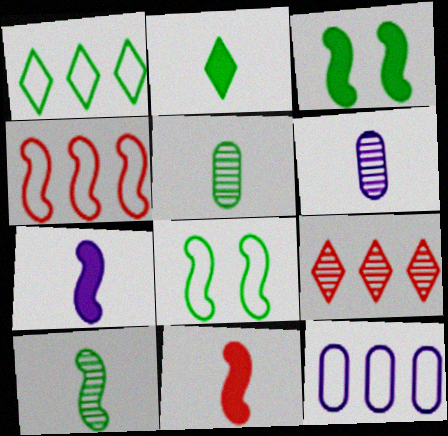[[1, 3, 5], 
[1, 4, 12]]